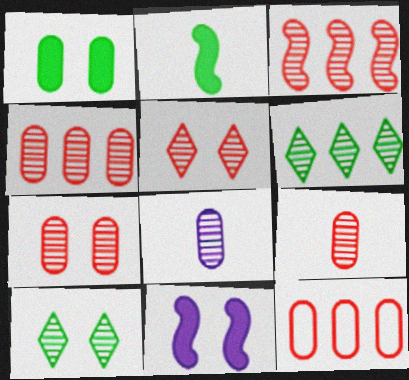[[1, 8, 12], 
[3, 5, 9], 
[3, 8, 10], 
[4, 7, 9]]